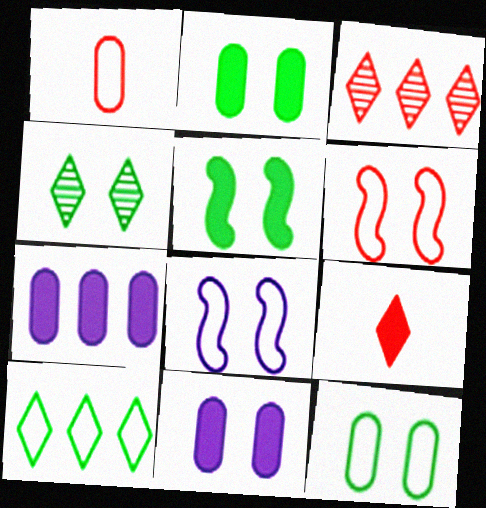[[1, 8, 10], 
[4, 5, 12], 
[4, 6, 11], 
[5, 7, 9]]